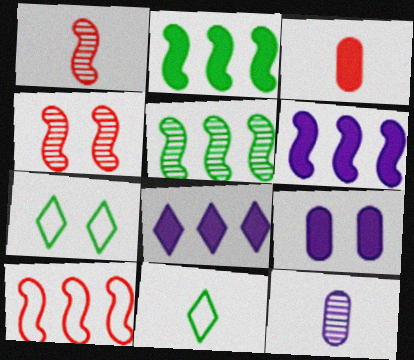[[4, 7, 9], 
[5, 6, 10]]